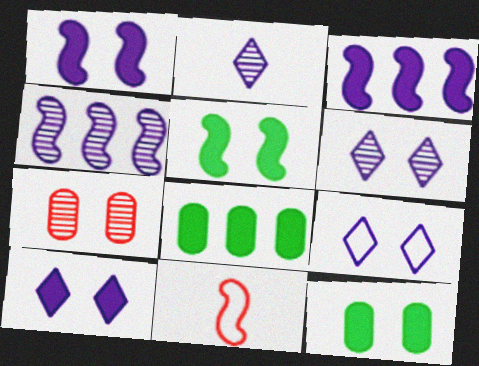[[4, 5, 11], 
[5, 7, 9], 
[6, 8, 11], 
[6, 9, 10]]